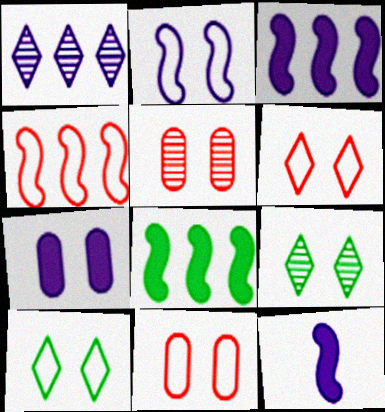[[2, 10, 11]]